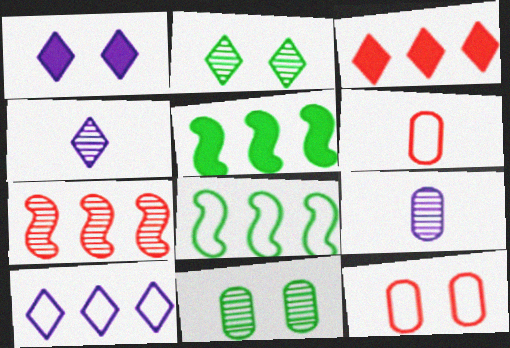[[1, 4, 10], 
[2, 7, 9], 
[4, 5, 12], 
[4, 7, 11]]